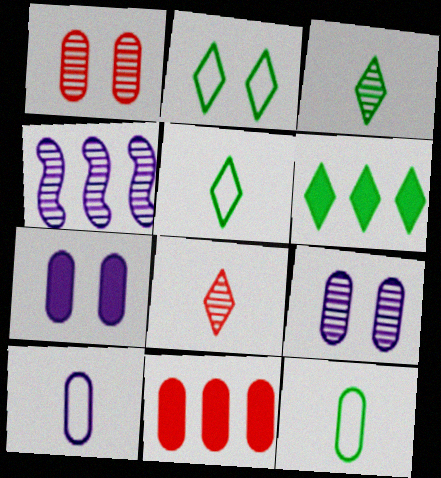[[1, 3, 4], 
[2, 3, 6], 
[9, 11, 12]]